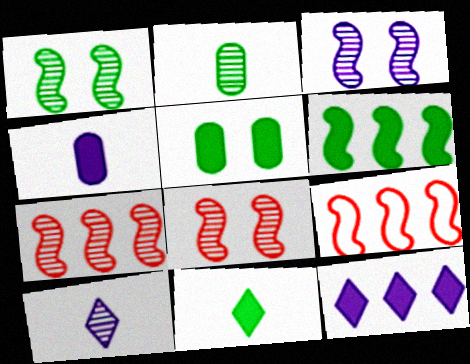[[1, 3, 8], 
[5, 6, 11], 
[5, 9, 10]]